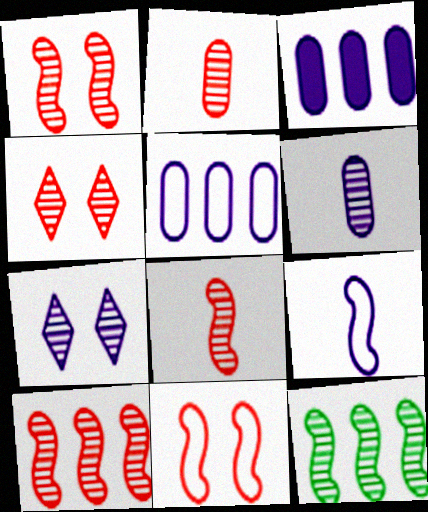[[1, 8, 10], 
[2, 4, 10], 
[2, 7, 12], 
[3, 7, 9], 
[4, 6, 12]]